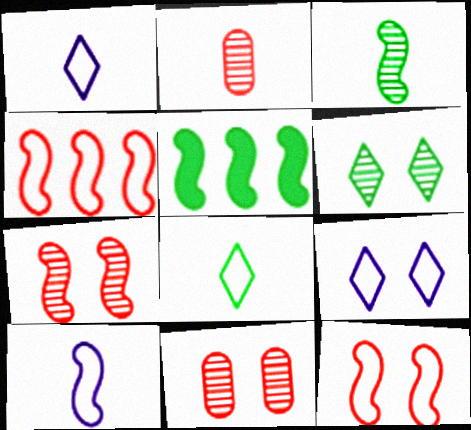[[1, 5, 11], 
[2, 5, 9], 
[5, 7, 10]]